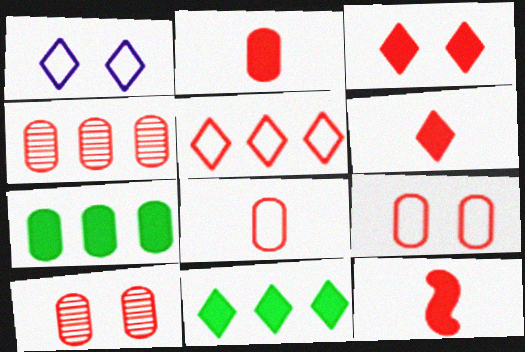[[2, 4, 9], 
[2, 6, 12], 
[5, 10, 12]]